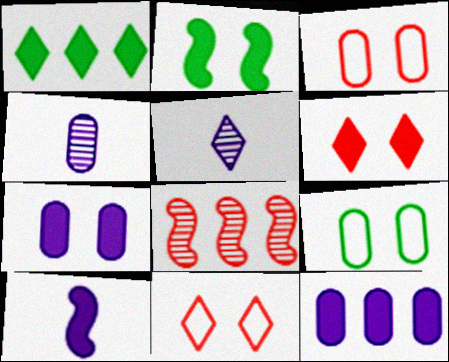[[1, 5, 11], 
[2, 6, 7]]